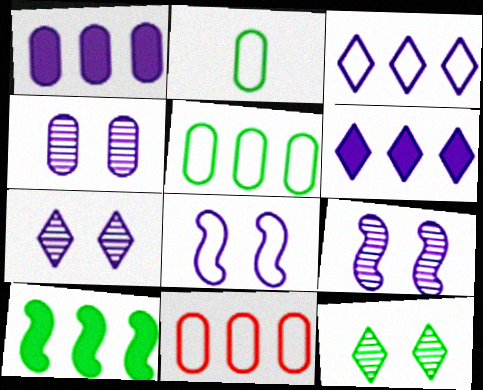[[2, 10, 12], 
[4, 7, 9]]